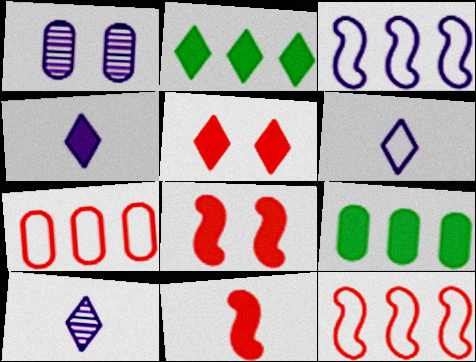[[1, 3, 4], 
[2, 4, 5], 
[4, 6, 10], 
[4, 8, 9]]